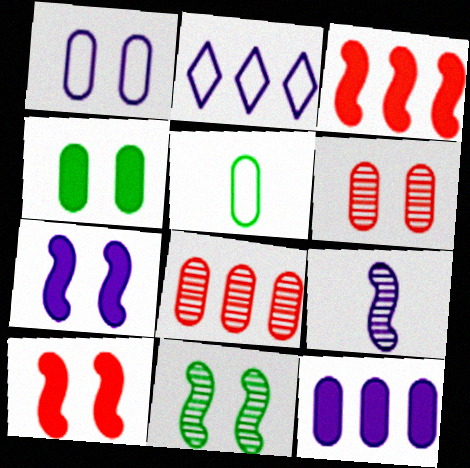[[1, 4, 6], 
[5, 6, 12]]